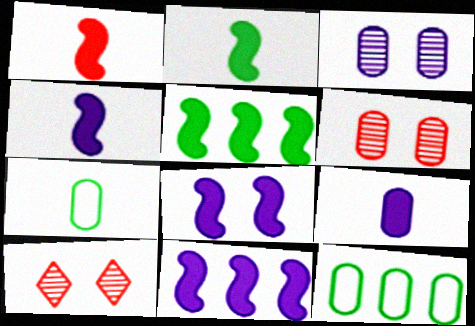[[1, 2, 4], 
[1, 5, 8], 
[4, 8, 11], 
[4, 10, 12], 
[6, 9, 12], 
[7, 10, 11]]